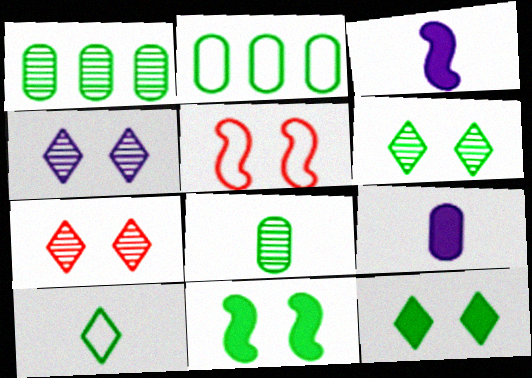[[1, 10, 11], 
[2, 3, 7], 
[4, 6, 7]]